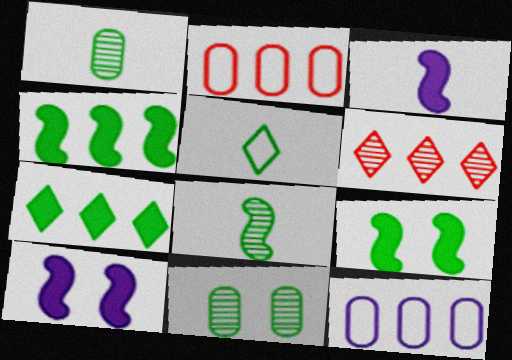[[4, 5, 11], 
[4, 6, 12]]